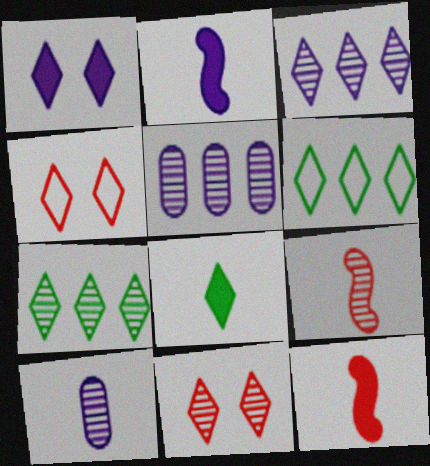[[3, 4, 8]]